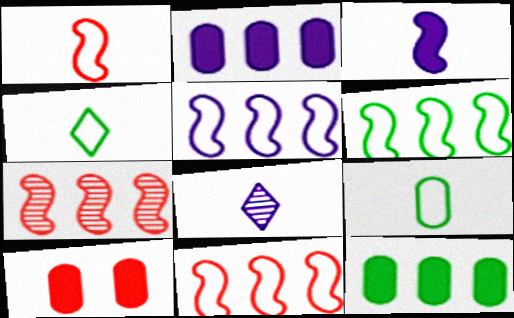[[5, 6, 11], 
[6, 8, 10]]